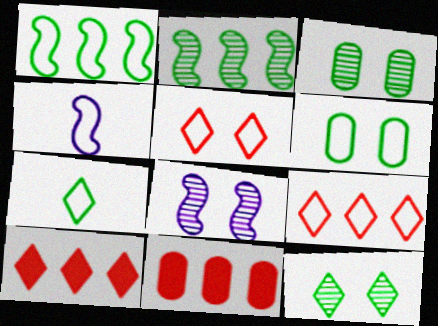[[1, 6, 7], 
[3, 4, 10], 
[4, 6, 9], 
[4, 11, 12], 
[7, 8, 11]]